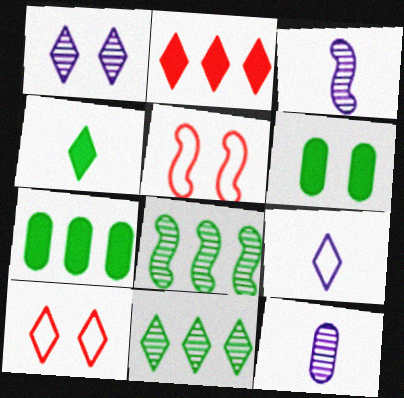[[1, 5, 6], 
[3, 7, 10]]